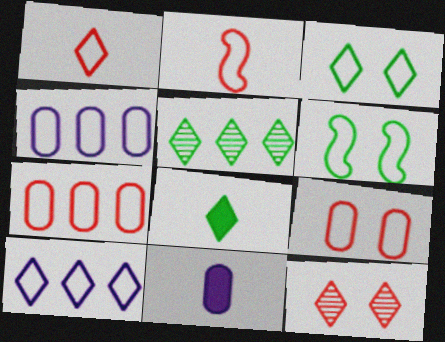[[1, 3, 10], 
[1, 4, 6], 
[2, 3, 4], 
[3, 5, 8], 
[8, 10, 12]]